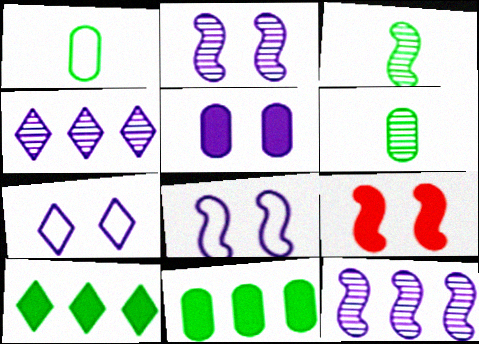[[1, 4, 9], 
[2, 5, 7]]